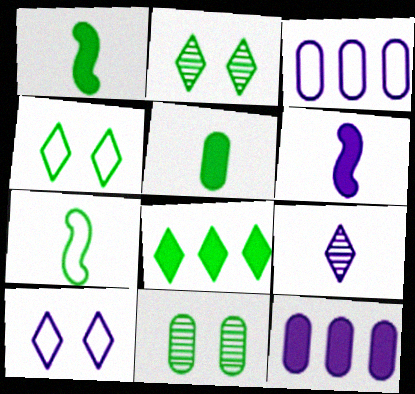[[7, 8, 11]]